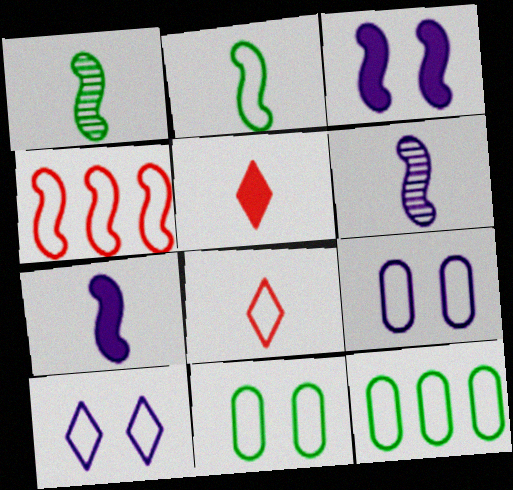[[1, 3, 4]]